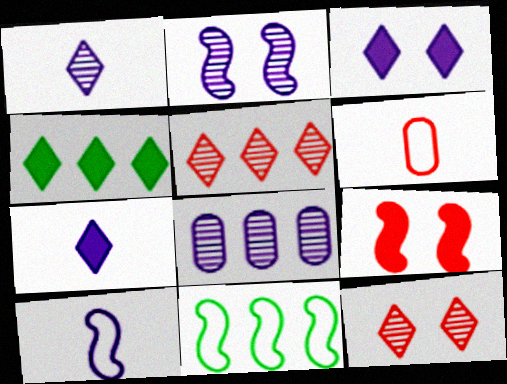[[1, 2, 8], 
[2, 4, 6], 
[3, 8, 10], 
[5, 6, 9]]